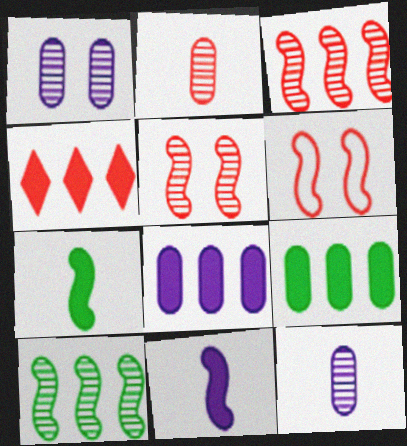[[2, 4, 6], 
[6, 10, 11]]